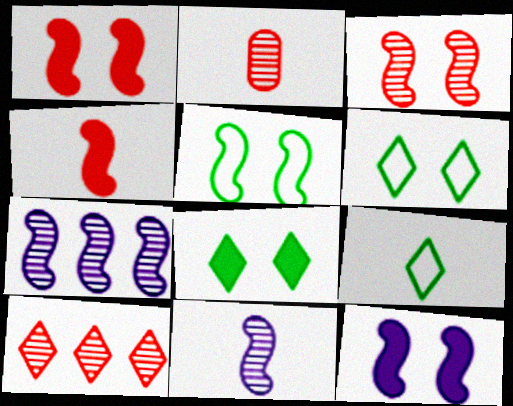[[2, 3, 10], 
[3, 5, 12], 
[4, 5, 7]]